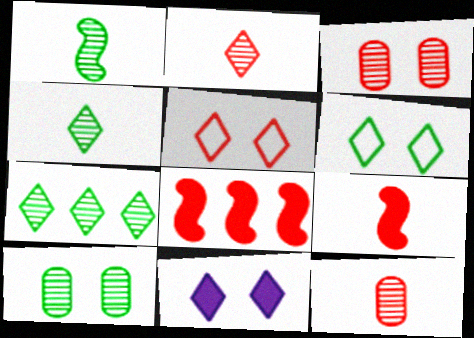[[1, 7, 10], 
[5, 8, 12]]